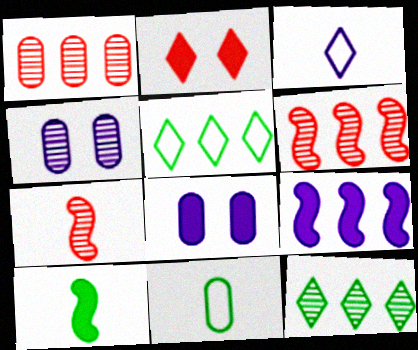[[1, 5, 9], 
[1, 8, 11], 
[2, 3, 12], 
[3, 4, 9], 
[4, 7, 12], 
[5, 7, 8]]